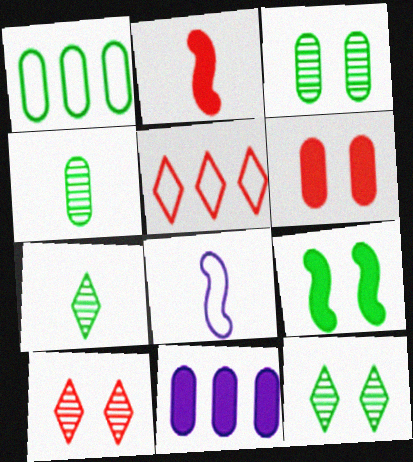[[1, 7, 9]]